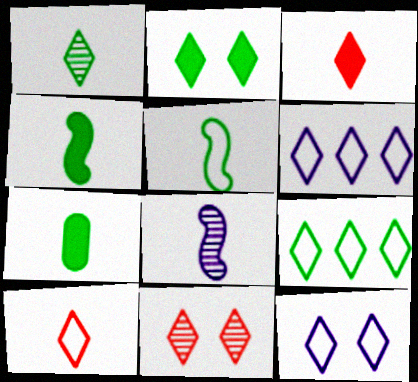[[1, 2, 9], 
[1, 5, 7], 
[2, 11, 12], 
[7, 8, 10], 
[9, 10, 12]]